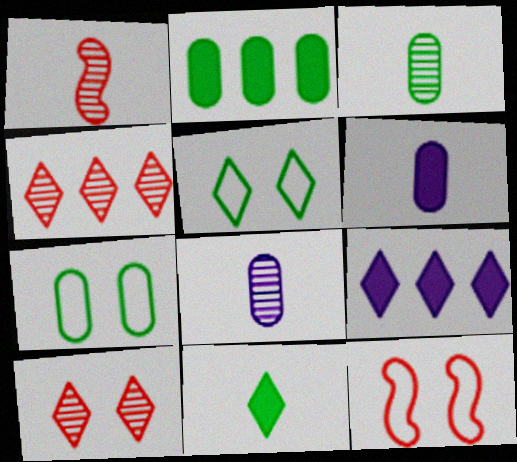[[1, 7, 9], 
[2, 3, 7], 
[3, 9, 12]]